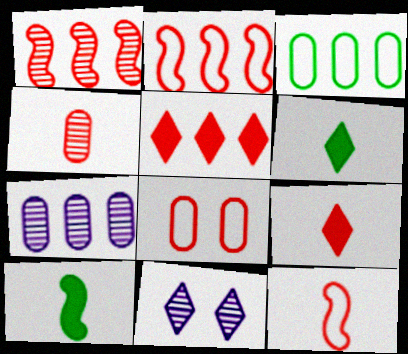[[1, 8, 9], 
[4, 9, 12]]